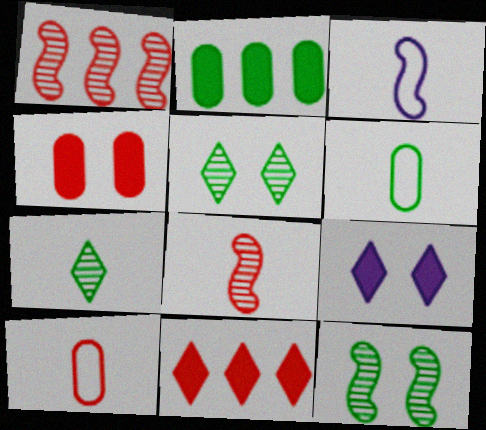[[1, 6, 9]]